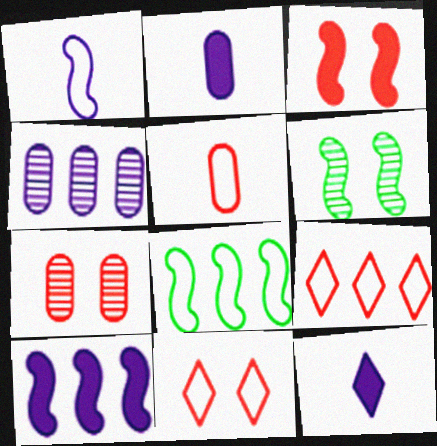[[2, 6, 9], 
[3, 7, 11], 
[7, 8, 12]]